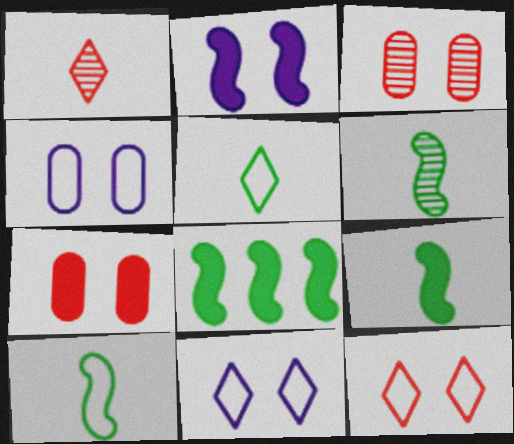[[1, 4, 8], 
[6, 9, 10]]